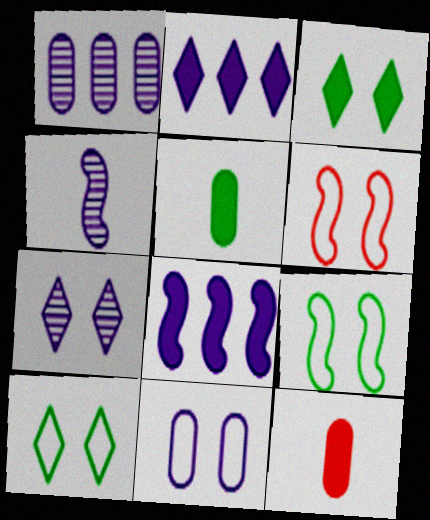[[1, 4, 7], 
[2, 4, 11], 
[3, 8, 12], 
[6, 10, 11]]